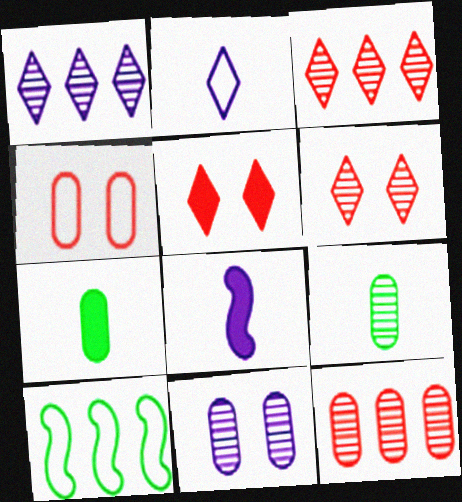[[2, 4, 10], 
[9, 11, 12]]